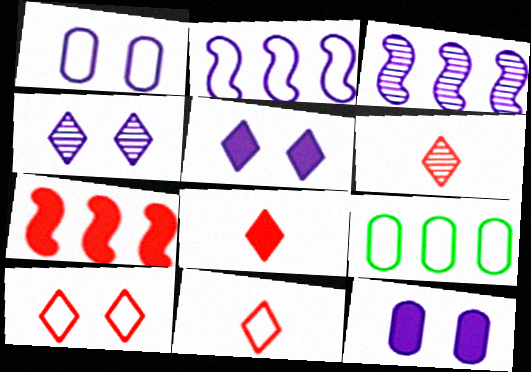[[6, 8, 11]]